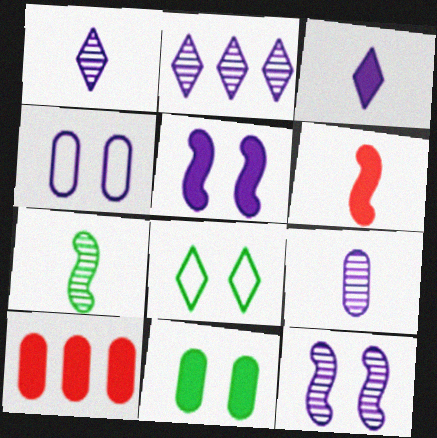[[2, 9, 12]]